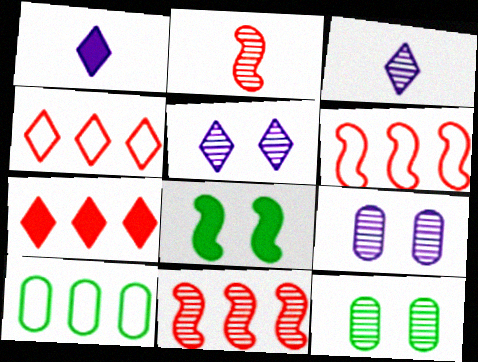[[1, 6, 12], 
[3, 11, 12]]